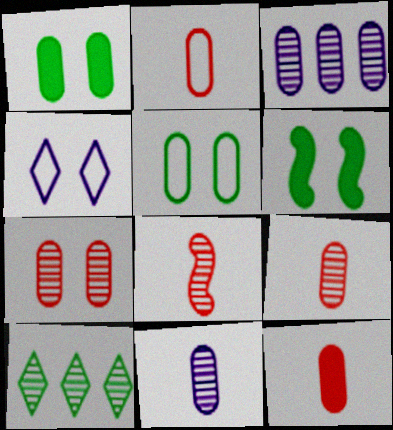[[1, 2, 3], 
[2, 9, 12], 
[3, 5, 12], 
[4, 6, 7]]